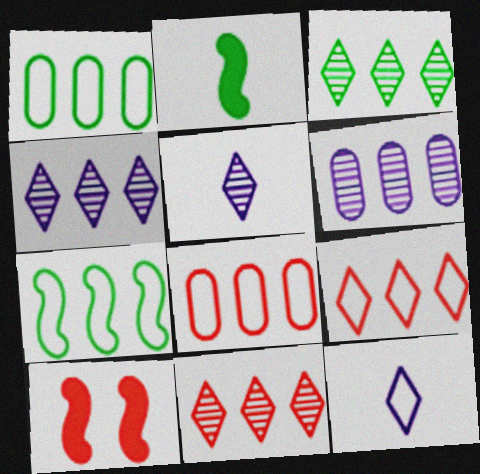[[1, 5, 10], 
[3, 4, 11]]